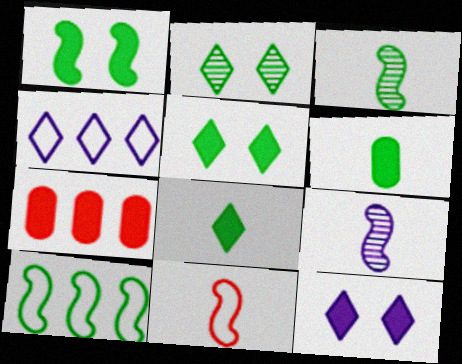[[1, 3, 10], 
[2, 6, 10]]